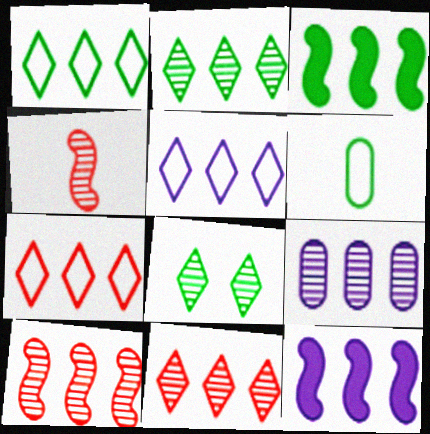[[1, 5, 7], 
[2, 9, 10], 
[3, 6, 8], 
[3, 7, 9], 
[4, 8, 9], 
[5, 9, 12]]